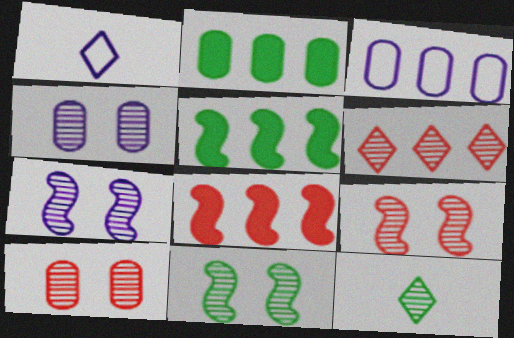[[1, 2, 9], 
[1, 5, 10], 
[3, 5, 6], 
[7, 9, 11]]